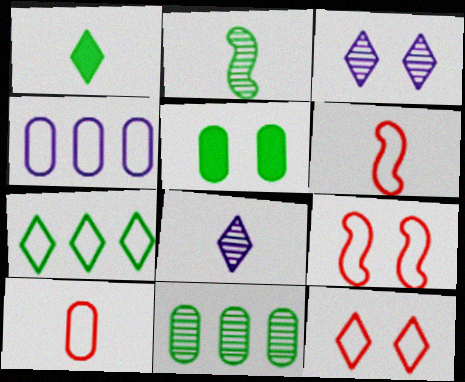[[2, 5, 7], 
[3, 5, 9]]